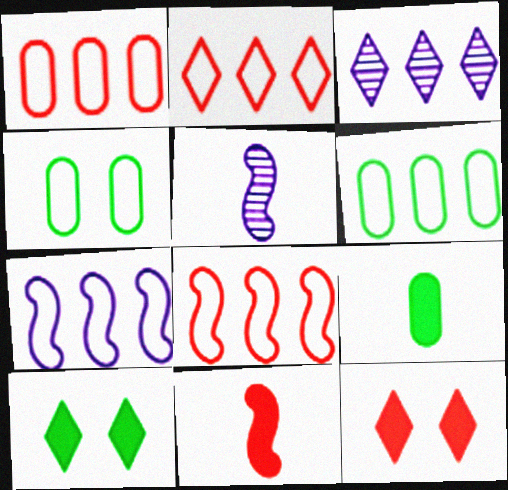[[1, 2, 8], 
[1, 5, 10], 
[2, 6, 7], 
[3, 4, 11], 
[5, 6, 12]]